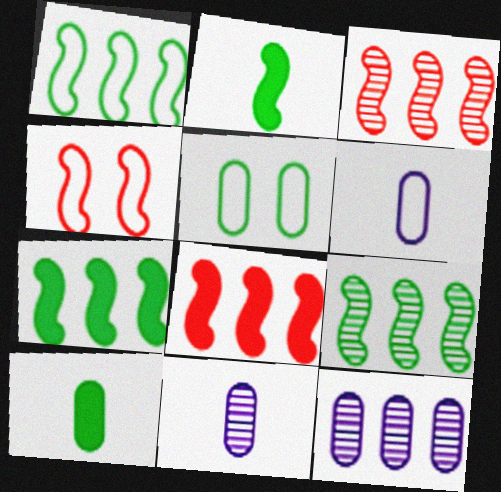[[1, 7, 9]]